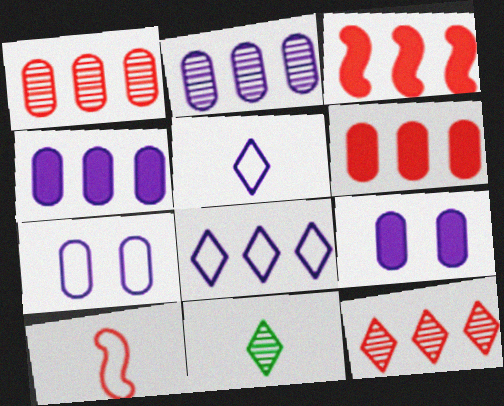[[3, 7, 11]]